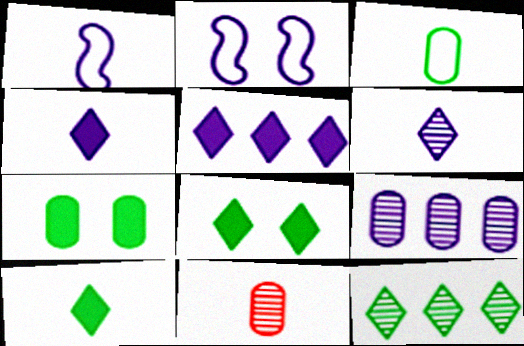[[1, 10, 11], 
[2, 4, 9]]